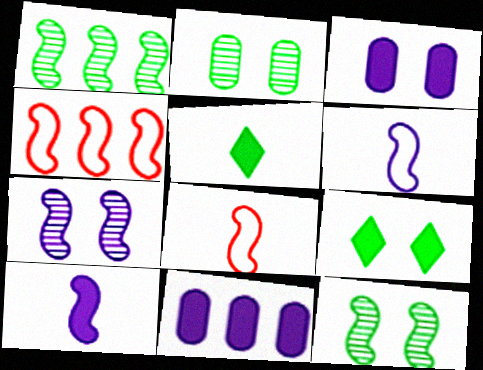[[4, 10, 12]]